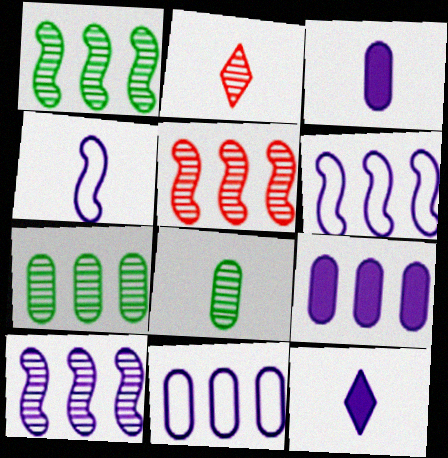[[1, 5, 10]]